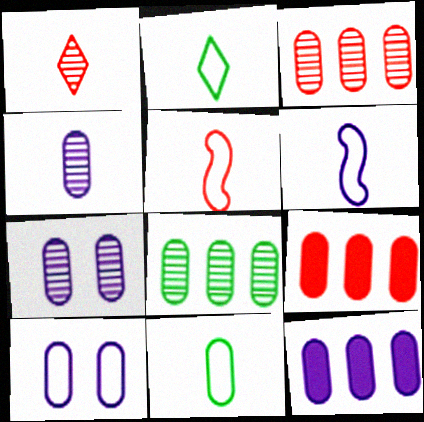[[4, 10, 12], 
[7, 9, 11]]